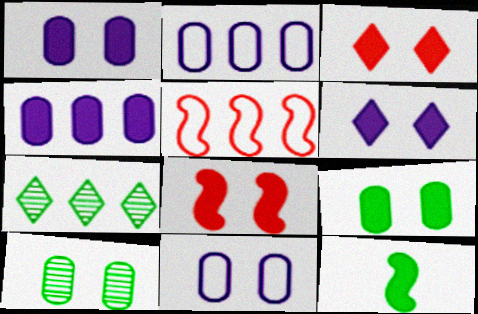[[3, 4, 12], 
[4, 5, 7], 
[6, 8, 9]]